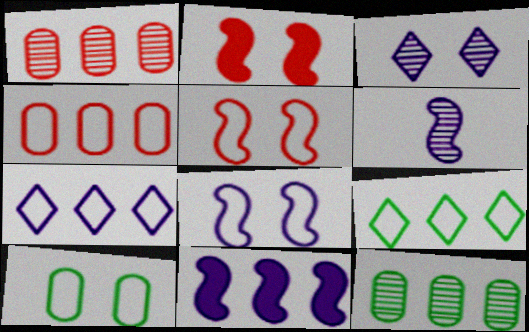[[1, 9, 11], 
[2, 3, 10], 
[6, 8, 11]]